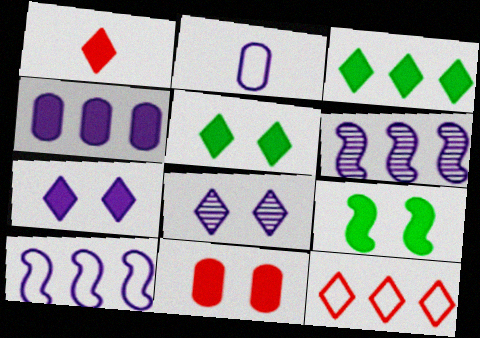[[1, 3, 7], 
[1, 4, 9], 
[2, 6, 7], 
[7, 9, 11]]